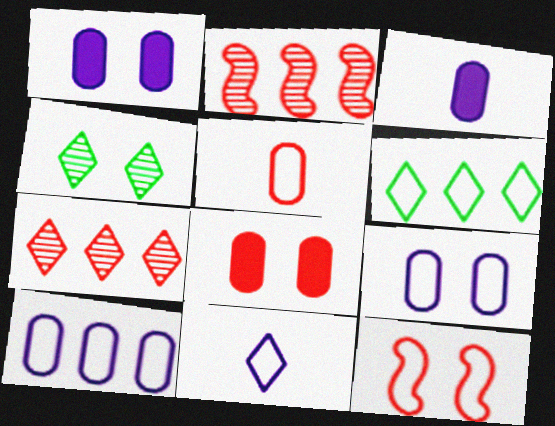[[1, 4, 12]]